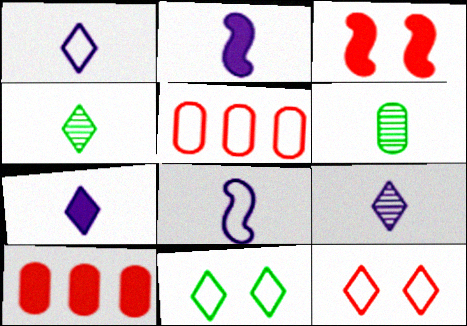[[1, 7, 9], 
[5, 8, 11]]